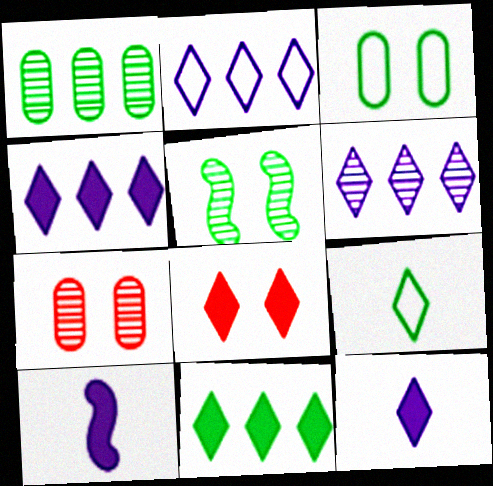[[2, 4, 6], 
[6, 8, 9], 
[8, 11, 12]]